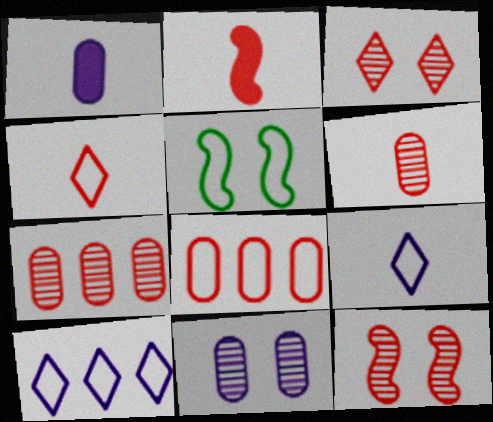[[2, 3, 8], 
[2, 4, 6], 
[5, 8, 9]]